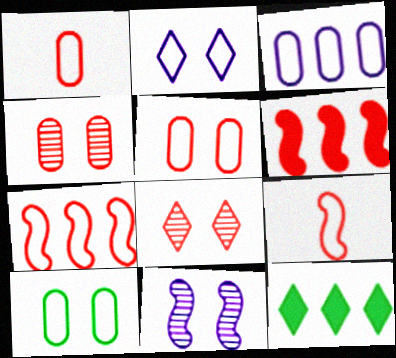[[1, 3, 10], 
[1, 6, 8], 
[1, 11, 12]]